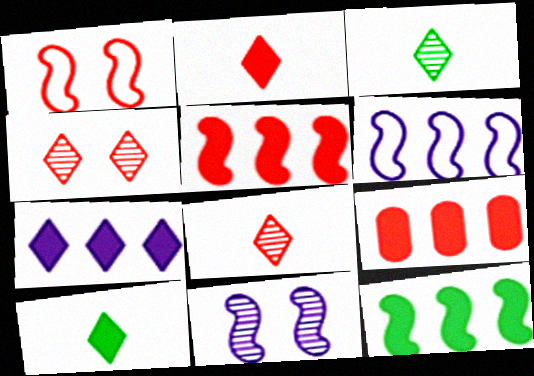[[1, 8, 9], 
[7, 9, 12]]